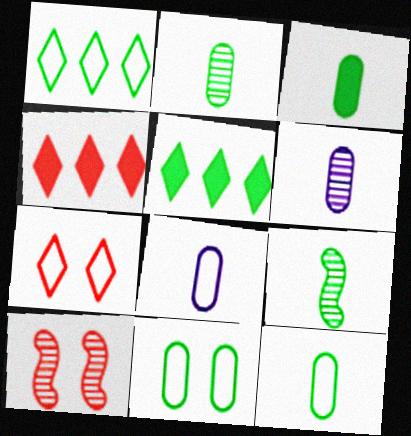[[2, 3, 12], 
[5, 8, 10], 
[5, 9, 11]]